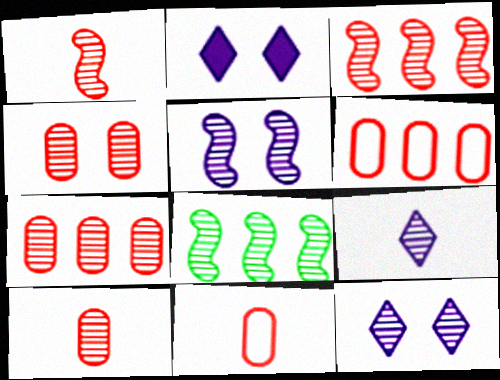[[1, 5, 8], 
[2, 8, 11], 
[4, 7, 10], 
[4, 8, 9], 
[8, 10, 12]]